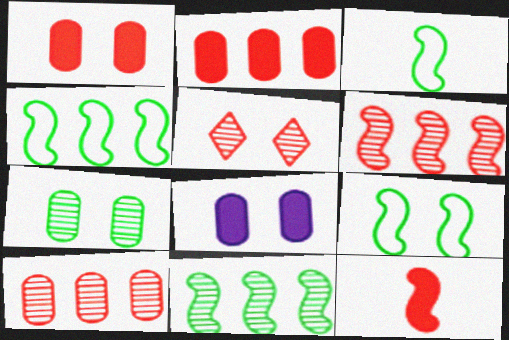[[3, 4, 9], 
[5, 8, 9]]